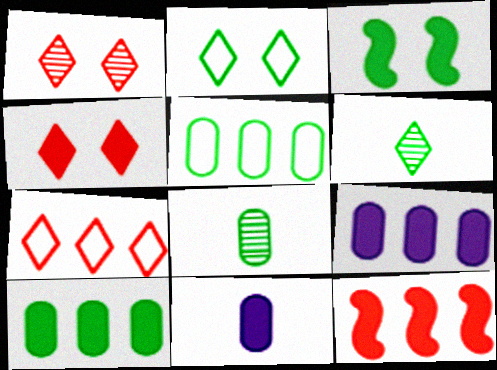[[3, 5, 6]]